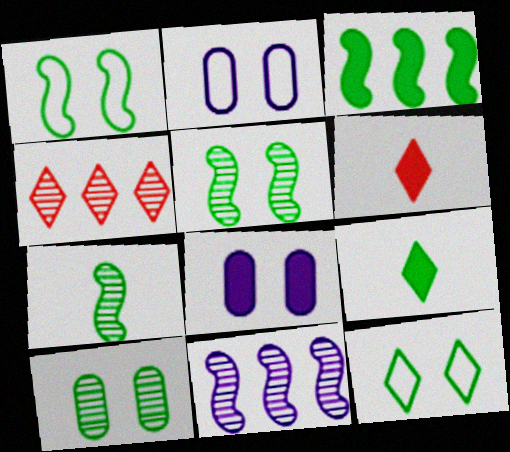[[1, 3, 7], 
[3, 6, 8]]